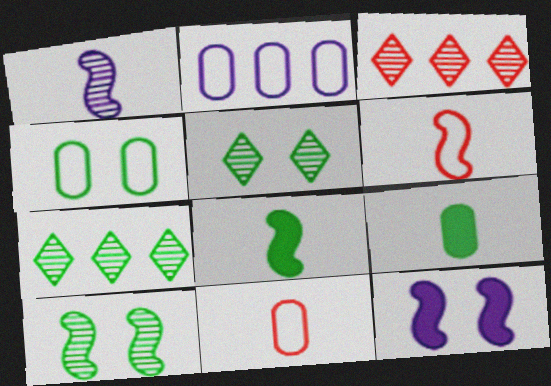[[1, 6, 8], 
[2, 4, 11], 
[4, 7, 8], 
[7, 11, 12]]